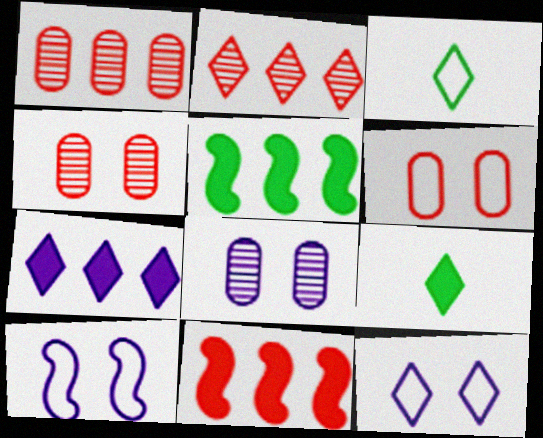[[1, 9, 10], 
[2, 9, 12], 
[3, 8, 11]]